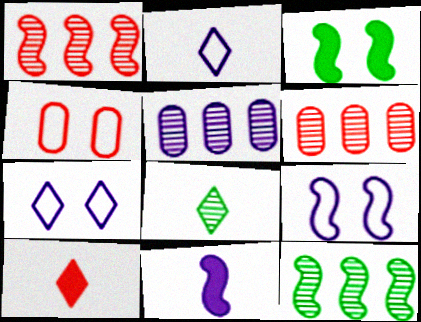[[1, 4, 10], 
[2, 3, 6], 
[2, 8, 10], 
[5, 7, 11]]